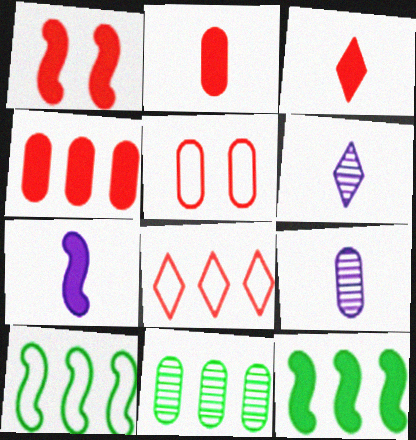[[1, 3, 4], 
[1, 7, 12], 
[5, 6, 12]]